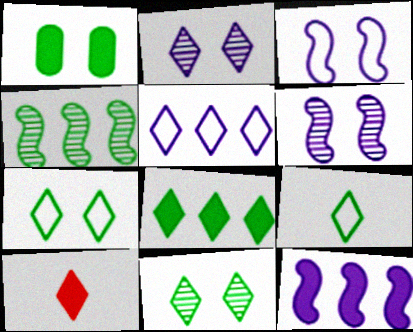[[1, 4, 9], 
[1, 10, 12], 
[5, 10, 11], 
[8, 9, 11]]